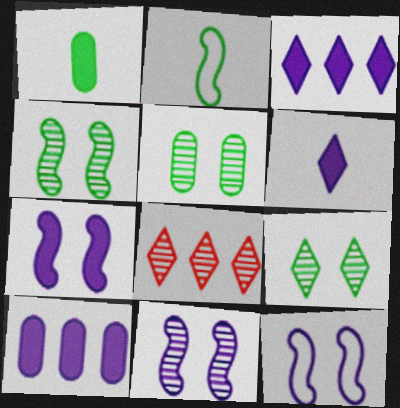[[1, 8, 12], 
[4, 5, 9], 
[6, 7, 10], 
[7, 11, 12]]